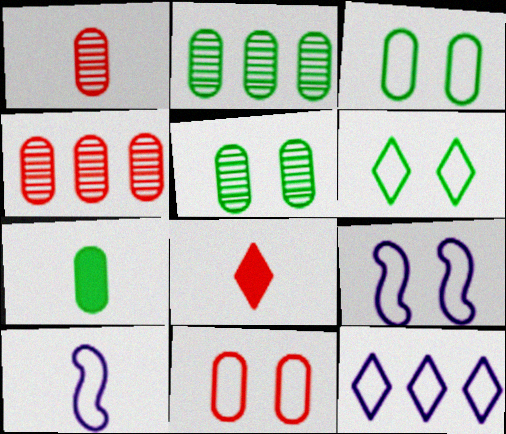[[2, 3, 7], 
[2, 8, 9], 
[6, 9, 11]]